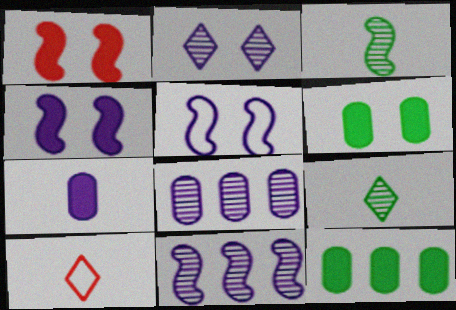[[3, 7, 10], 
[6, 10, 11]]